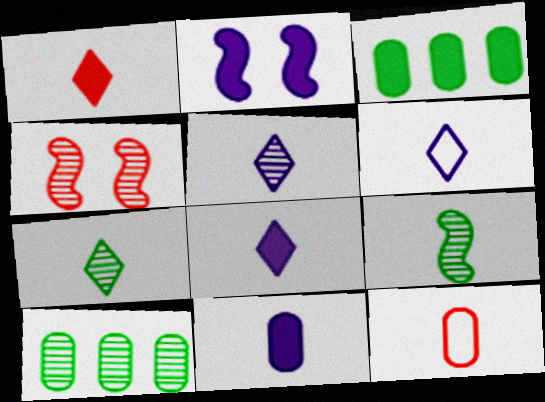[[1, 2, 3], 
[1, 6, 7], 
[3, 4, 6], 
[4, 5, 10], 
[5, 6, 8], 
[8, 9, 12]]